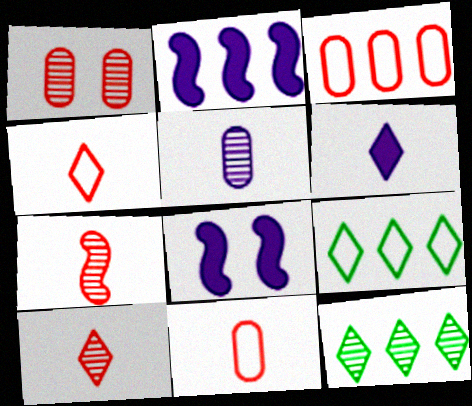[[2, 3, 12], 
[8, 11, 12]]